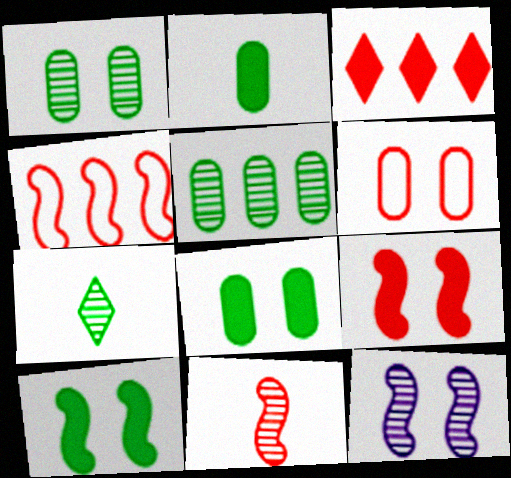[[3, 6, 11], 
[4, 9, 11]]